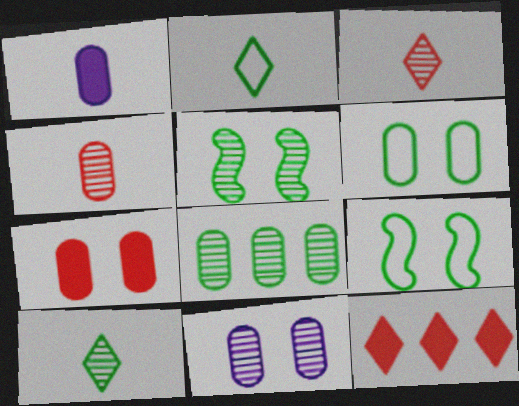[[4, 8, 11], 
[5, 8, 10], 
[6, 7, 11]]